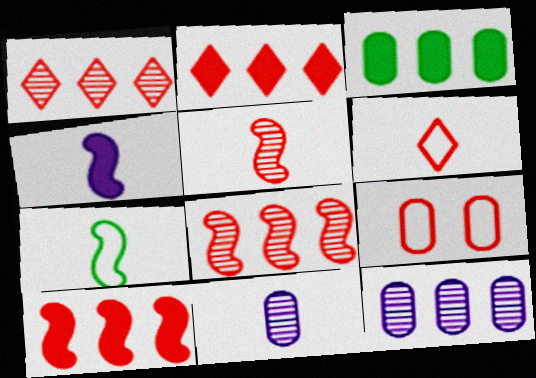[[2, 5, 9], 
[3, 9, 11], 
[4, 5, 7]]